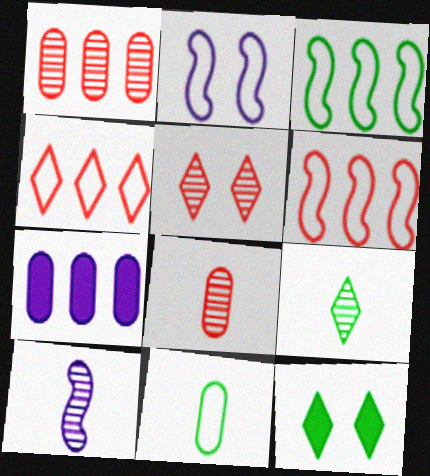[[2, 4, 11], 
[8, 9, 10]]